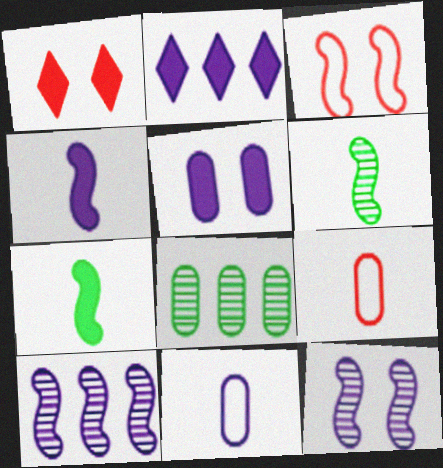[[2, 4, 5], 
[2, 11, 12], 
[3, 7, 10], 
[5, 8, 9]]